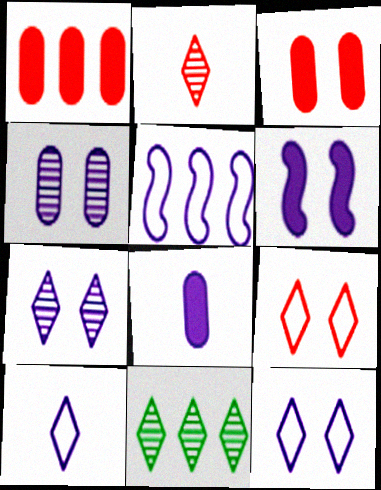[[1, 5, 11], 
[2, 7, 11], 
[4, 6, 12], 
[5, 7, 8]]